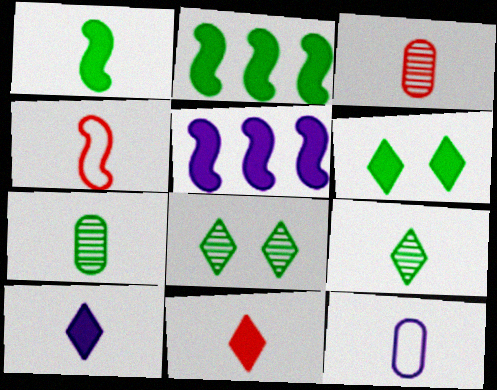[[3, 4, 11], 
[4, 7, 10]]